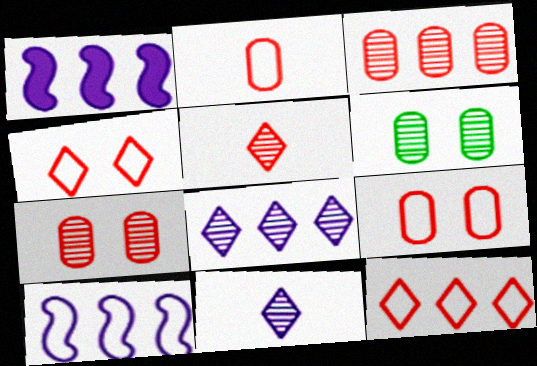[]